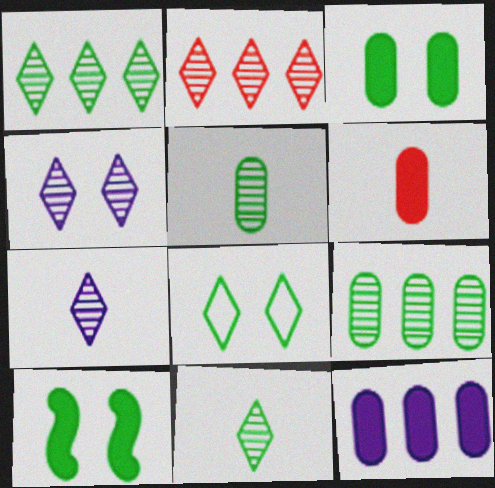[[2, 4, 11], 
[3, 6, 12]]